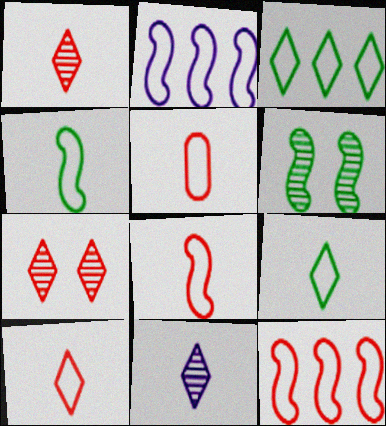[[5, 8, 10]]